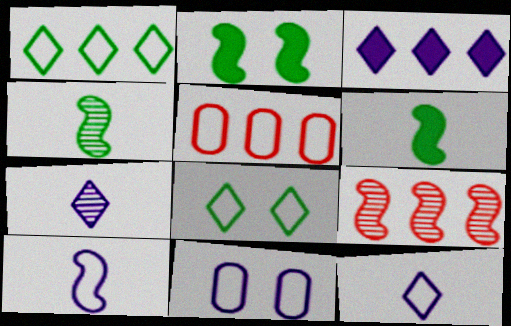[[2, 5, 7], 
[2, 9, 10], 
[5, 8, 10]]